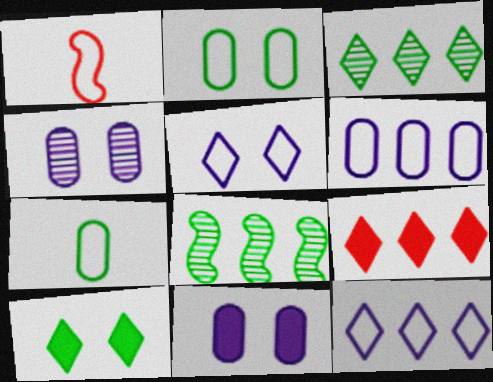[[1, 2, 12], 
[1, 3, 11], 
[3, 9, 12], 
[6, 8, 9], 
[7, 8, 10]]